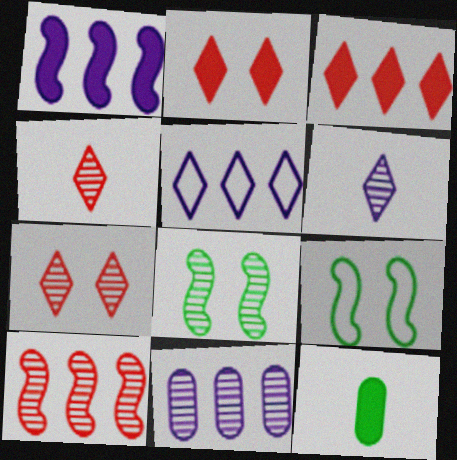[[1, 2, 12], 
[1, 5, 11], 
[4, 8, 11]]